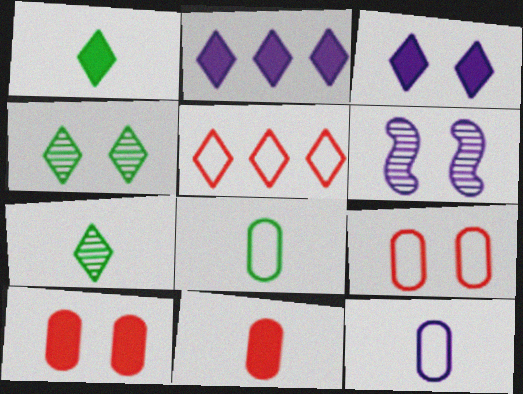[[2, 6, 12], 
[3, 5, 7]]